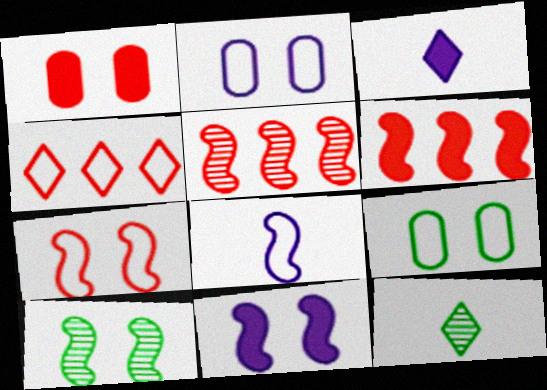[[2, 6, 12], 
[3, 5, 9], 
[4, 8, 9], 
[6, 8, 10], 
[7, 10, 11]]